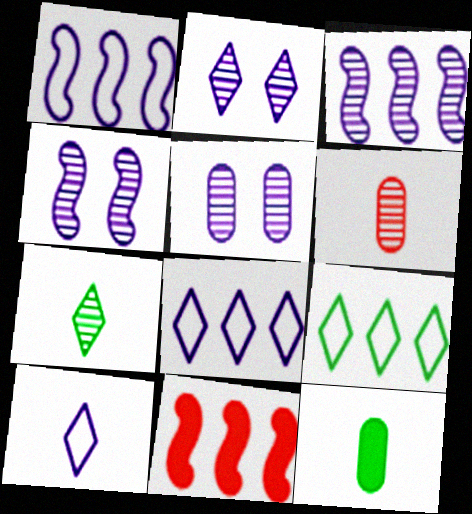[[2, 4, 5]]